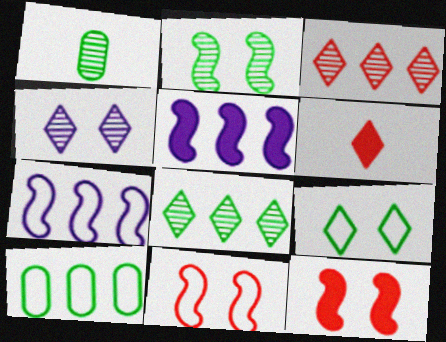[[1, 2, 8], 
[3, 5, 10]]